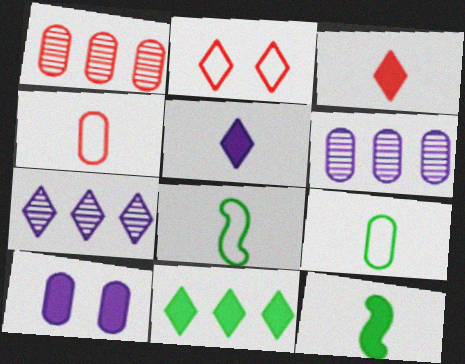[[1, 9, 10], 
[2, 6, 12]]